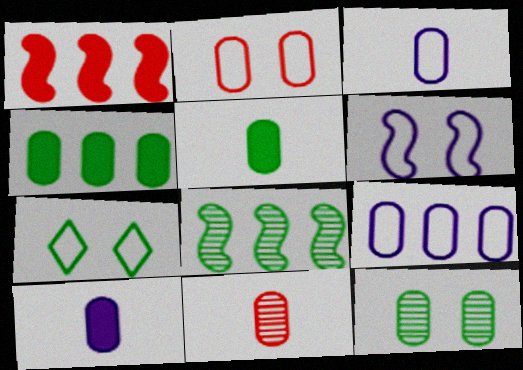[[2, 6, 7], 
[3, 5, 11], 
[5, 7, 8]]